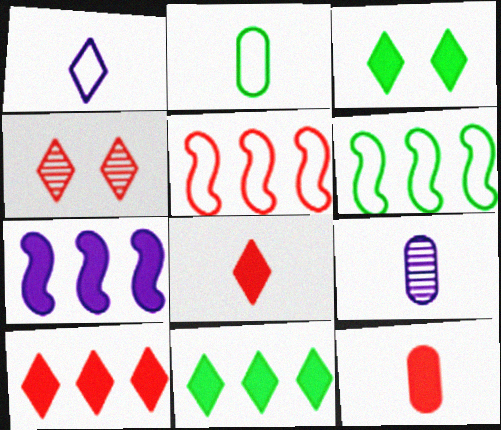[[1, 4, 11], 
[2, 4, 7], 
[2, 9, 12], 
[3, 5, 9], 
[3, 7, 12], 
[4, 5, 12]]